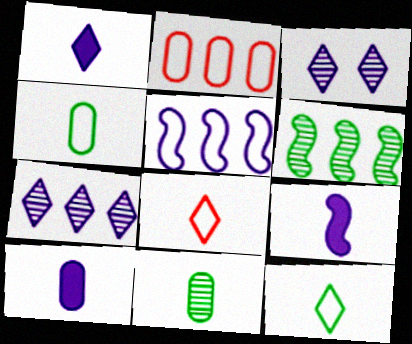[[1, 9, 10], 
[3, 5, 10], 
[8, 9, 11]]